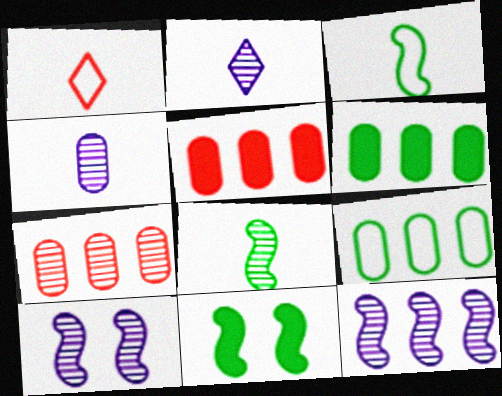[[1, 6, 10]]